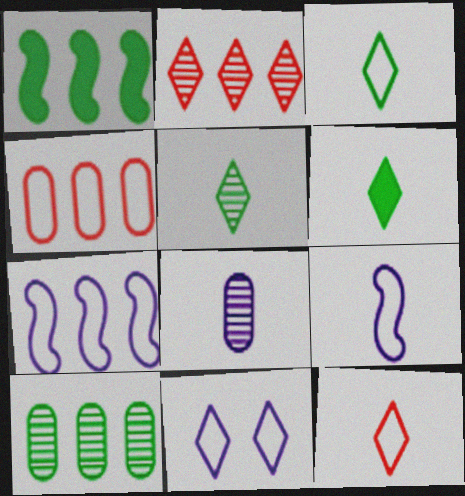[[2, 6, 11], 
[3, 5, 6]]